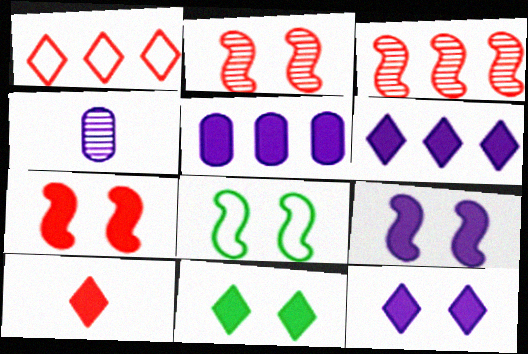[[2, 8, 9], 
[6, 10, 11]]